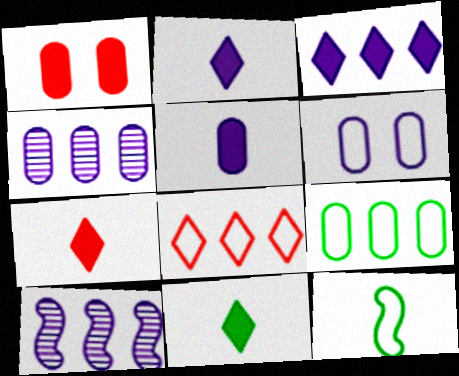[[2, 6, 10], 
[2, 7, 11], 
[4, 5, 6], 
[6, 8, 12]]